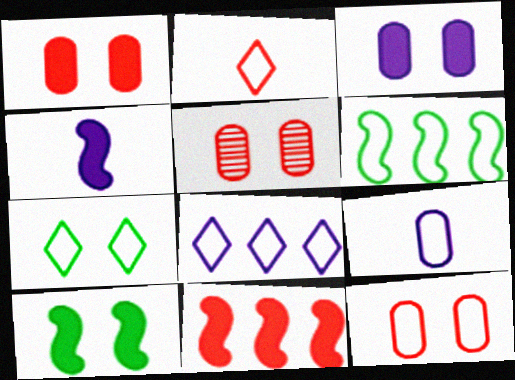[[1, 5, 12], 
[2, 5, 11], 
[2, 7, 8], 
[4, 10, 11]]